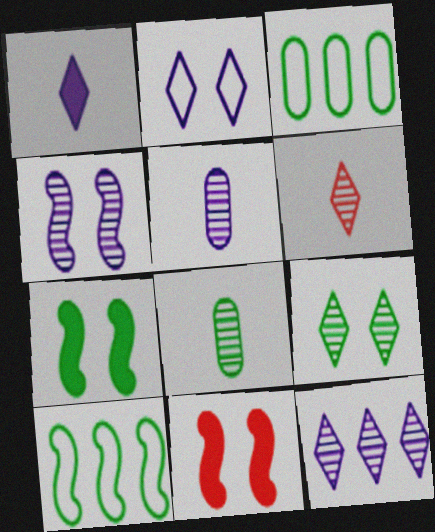[[1, 2, 12], 
[4, 5, 12], 
[6, 9, 12]]